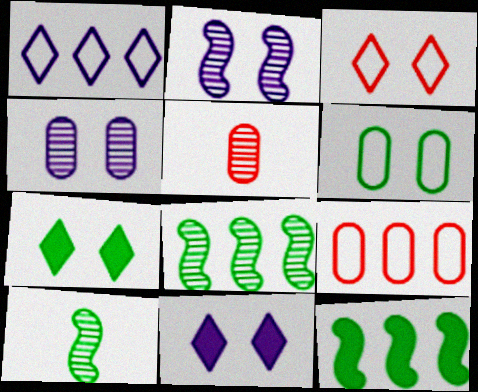[[9, 10, 11]]